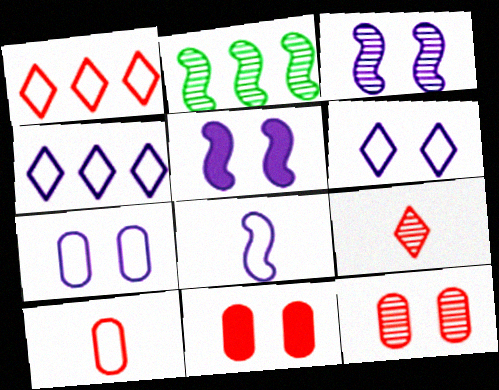[[4, 7, 8]]